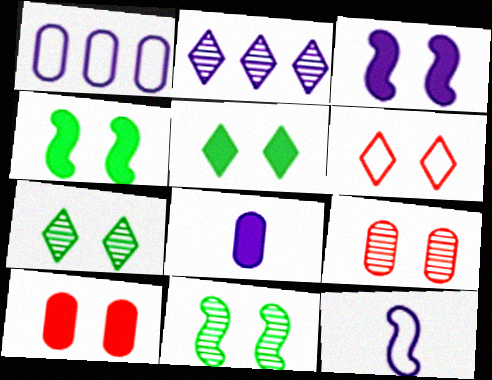[[3, 5, 10]]